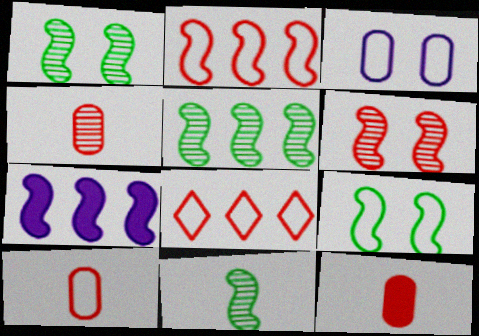[[1, 5, 11], 
[2, 5, 7], 
[4, 10, 12], 
[6, 8, 12]]